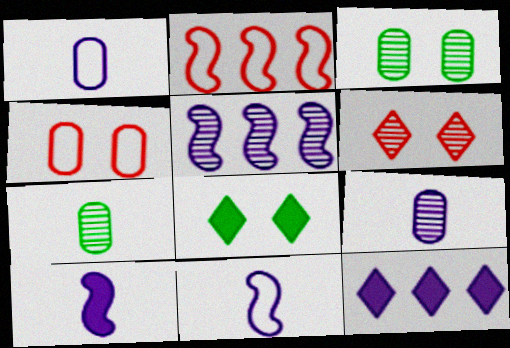[[2, 8, 9], 
[5, 6, 7]]